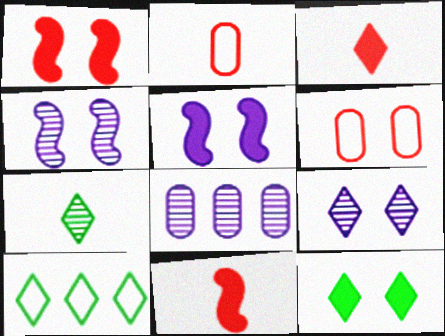[[3, 9, 10], 
[4, 6, 12], 
[7, 10, 12]]